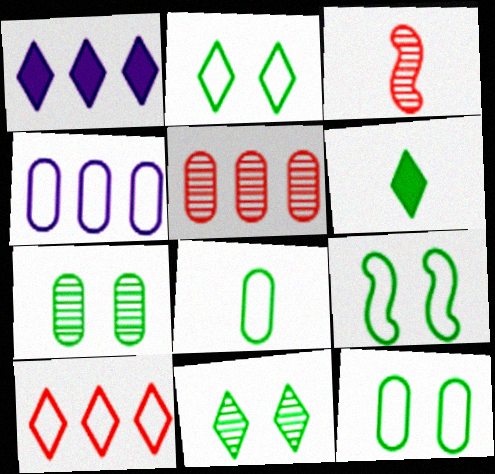[[1, 3, 12], 
[2, 9, 12]]